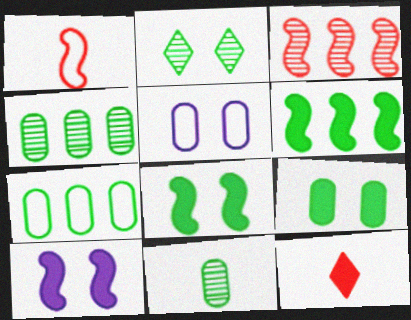[[7, 9, 11]]